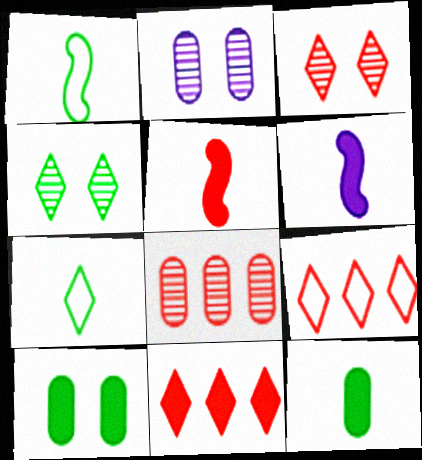[[1, 2, 11], 
[6, 10, 11]]